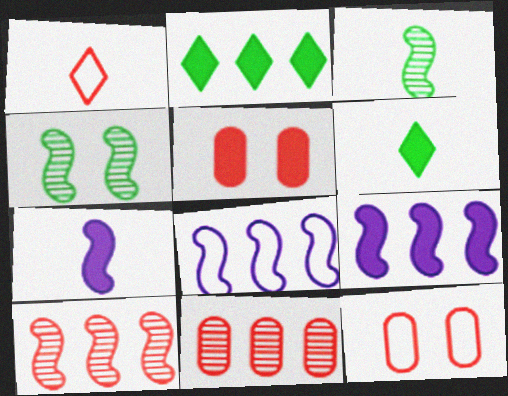[[1, 5, 10], 
[2, 5, 7], 
[2, 8, 11], 
[5, 6, 9]]